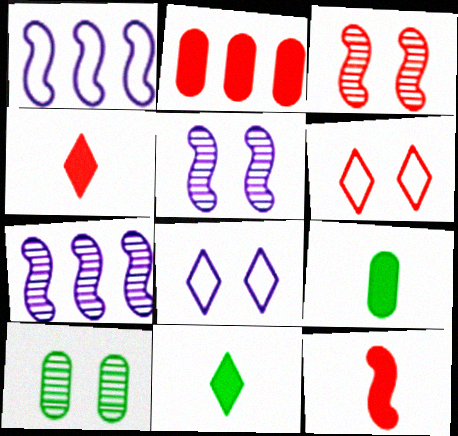[[1, 4, 10], 
[6, 7, 9]]